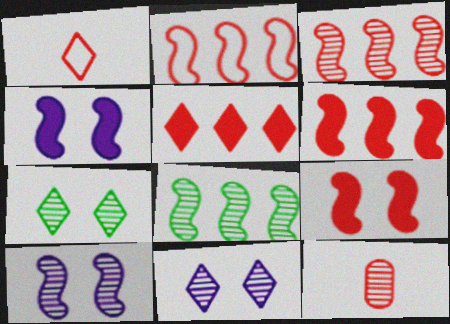[[2, 3, 6], 
[8, 11, 12]]